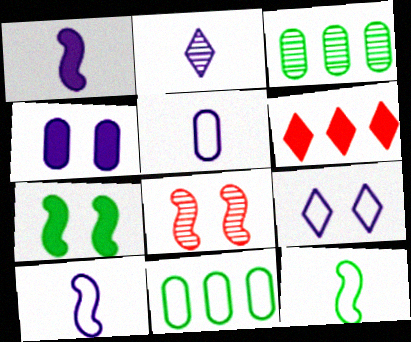[[1, 2, 5], 
[2, 3, 8]]